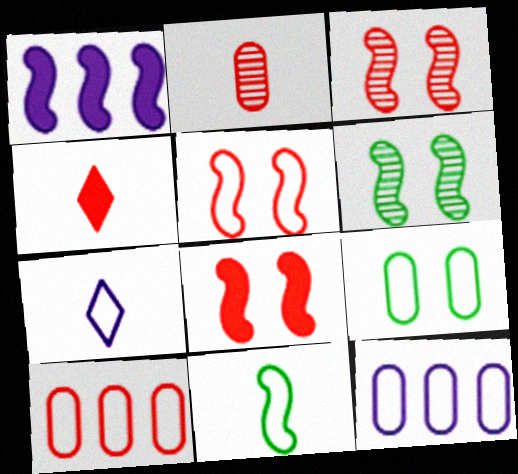[[1, 3, 11], 
[3, 4, 10], 
[3, 5, 8], 
[4, 6, 12]]